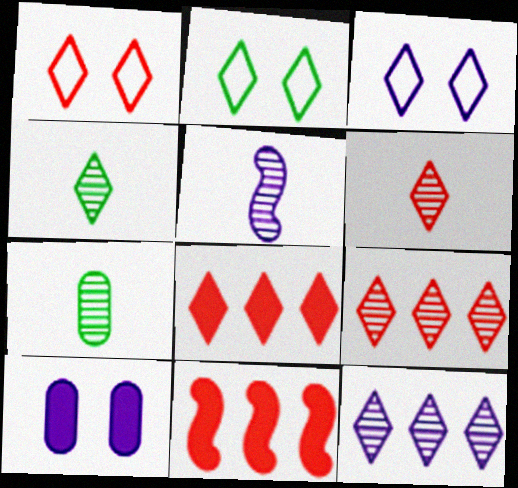[[1, 2, 3], 
[1, 6, 8], 
[3, 4, 8], 
[3, 7, 11], 
[5, 6, 7]]